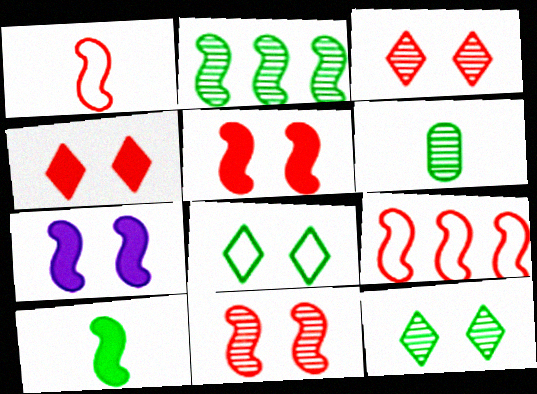[[1, 2, 7], 
[2, 6, 12]]